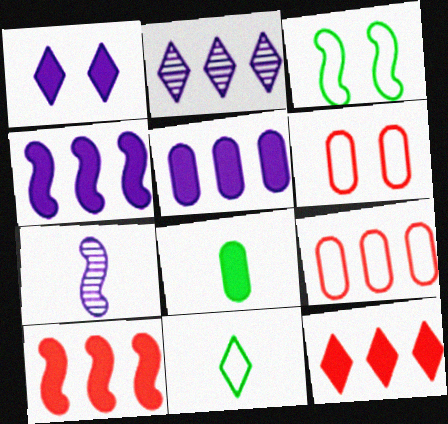[[1, 8, 10], 
[3, 7, 10]]